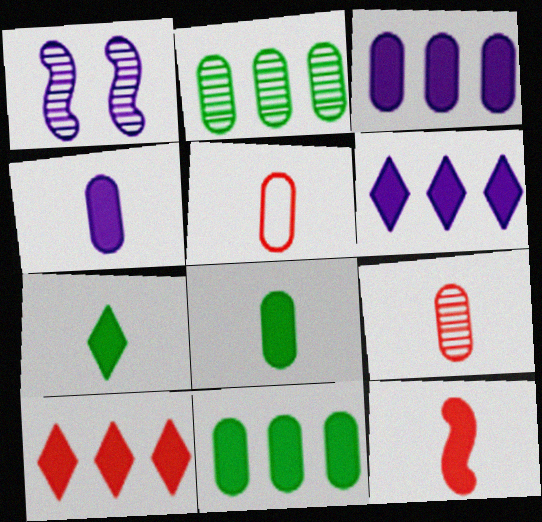[[4, 7, 12]]